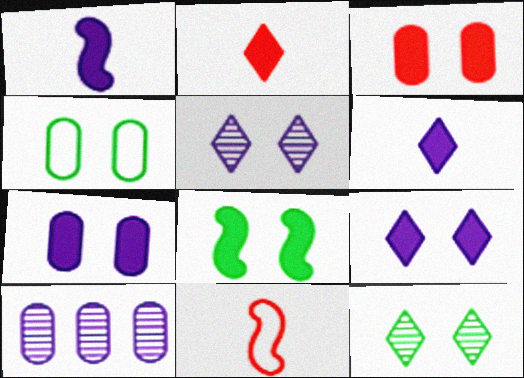[[3, 8, 9], 
[4, 8, 12]]